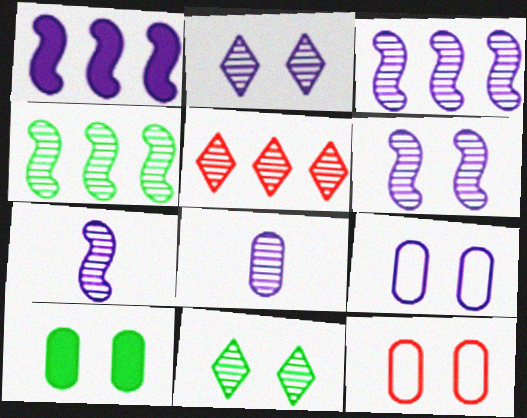[[2, 3, 8], 
[3, 6, 7]]